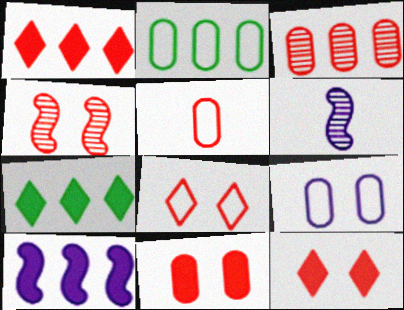[[1, 4, 5], 
[2, 5, 9], 
[2, 6, 12], 
[3, 5, 11], 
[4, 8, 11]]